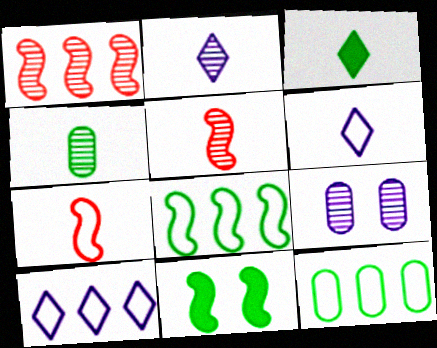[[2, 4, 5]]